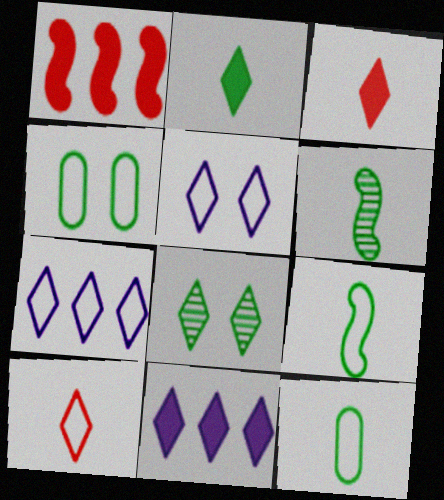[[2, 6, 12], 
[3, 7, 8], 
[8, 10, 11]]